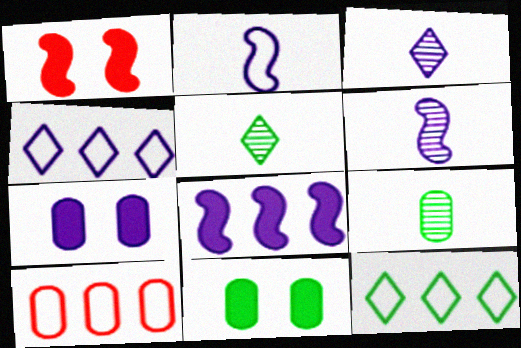[[1, 4, 9], 
[4, 6, 7], 
[7, 9, 10]]